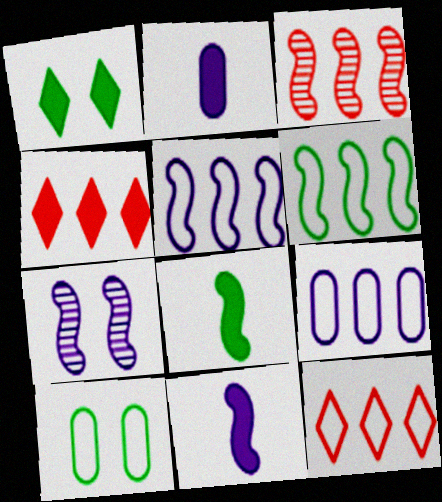[[5, 7, 11], 
[6, 9, 12]]